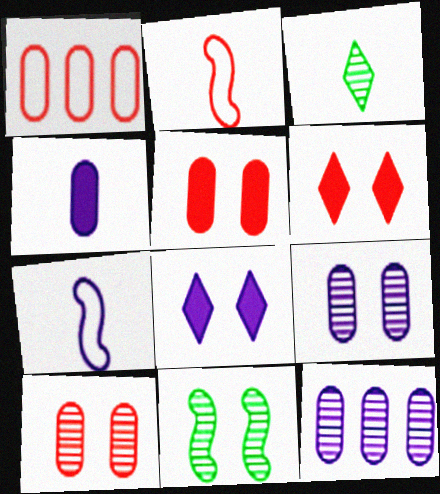[[2, 3, 4], 
[7, 8, 12]]